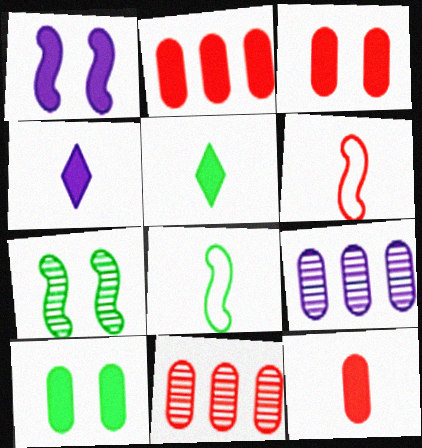[[1, 2, 5], 
[2, 3, 12]]